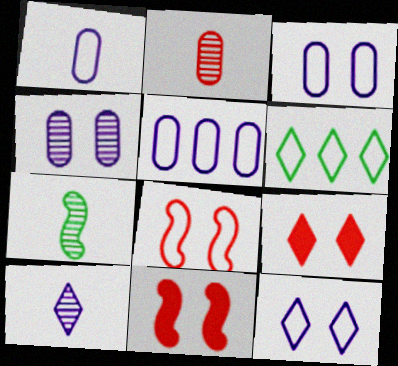[[1, 3, 5], 
[1, 6, 8], 
[2, 7, 10], 
[5, 7, 9], 
[6, 9, 10]]